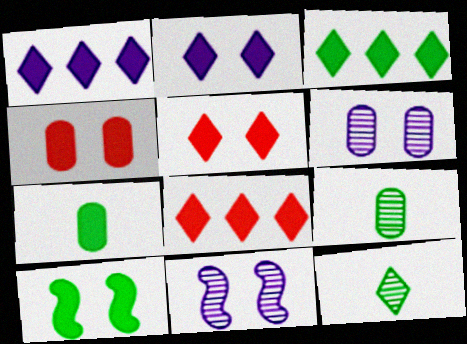[[1, 3, 8], 
[2, 4, 10], 
[3, 7, 10]]